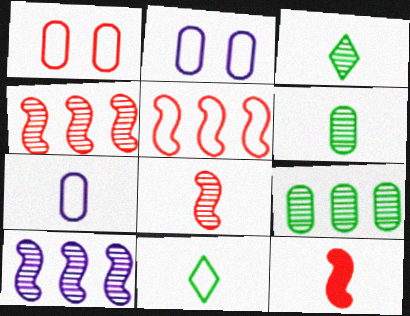[[2, 5, 11], 
[3, 7, 12]]